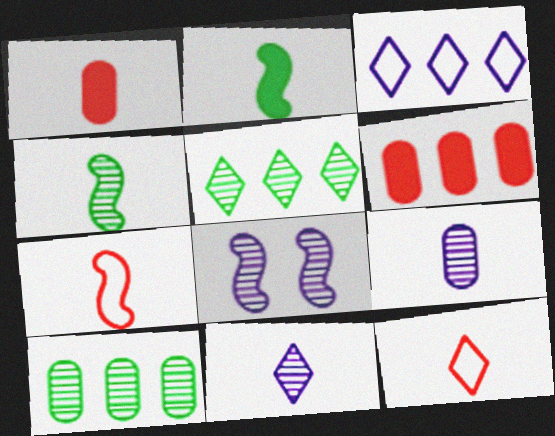[[2, 9, 12]]